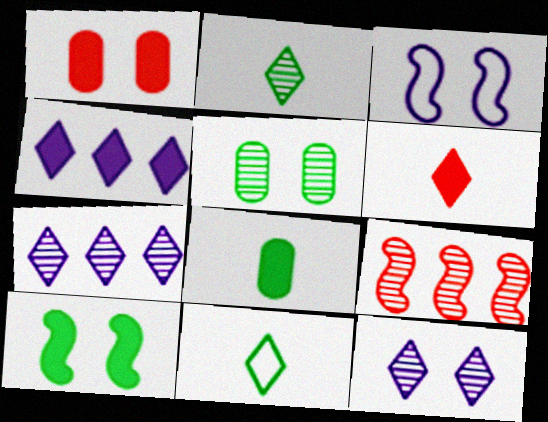[]